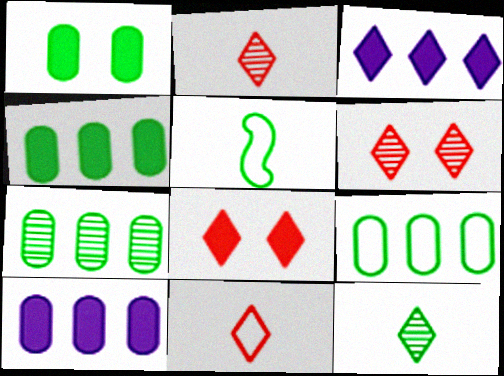[[4, 7, 9], 
[5, 6, 10]]